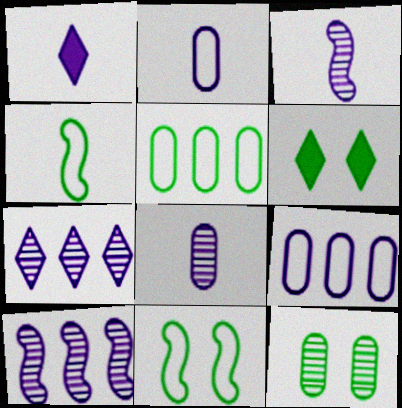[[1, 2, 3], 
[6, 11, 12]]